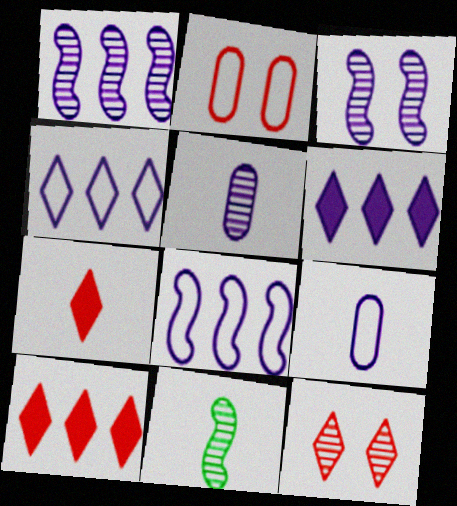[[2, 6, 11], 
[3, 6, 9], 
[7, 9, 11]]